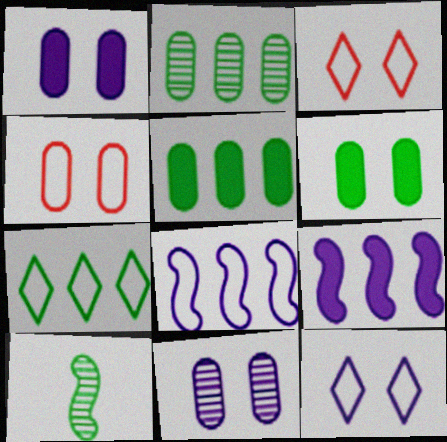[[4, 6, 11], 
[6, 7, 10]]